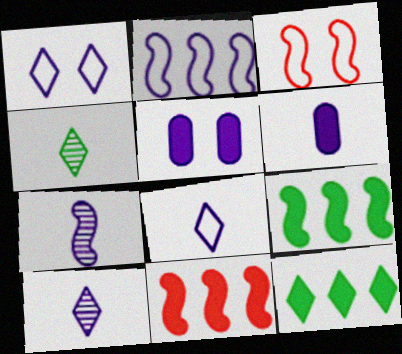[[2, 5, 10], 
[3, 7, 9], 
[6, 7, 8]]